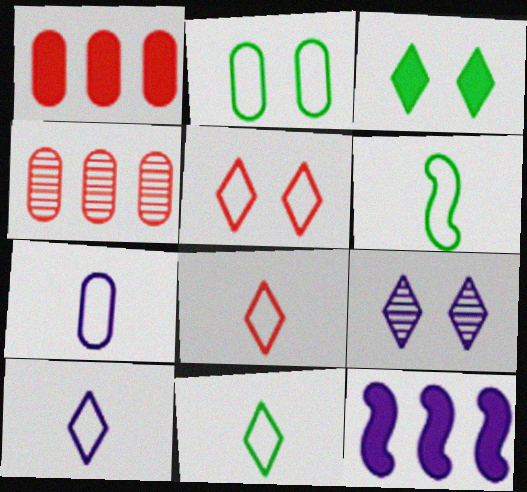[[1, 6, 9], 
[3, 5, 9], 
[6, 7, 8], 
[7, 9, 12], 
[8, 10, 11]]